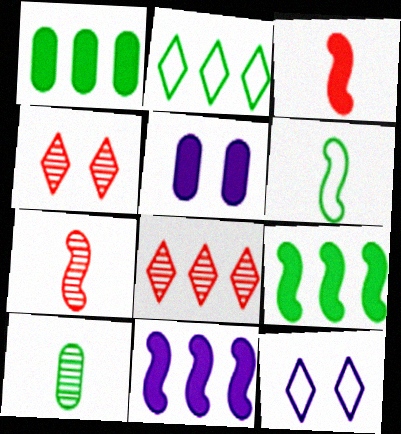[[1, 7, 12], 
[2, 5, 7], 
[5, 6, 8]]